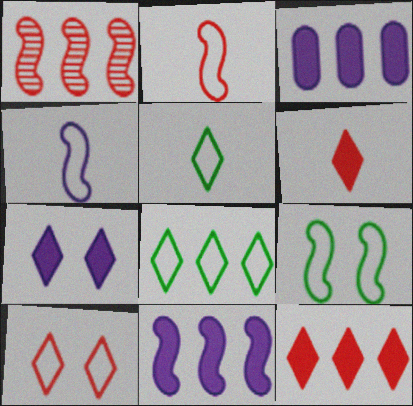[[1, 3, 8]]